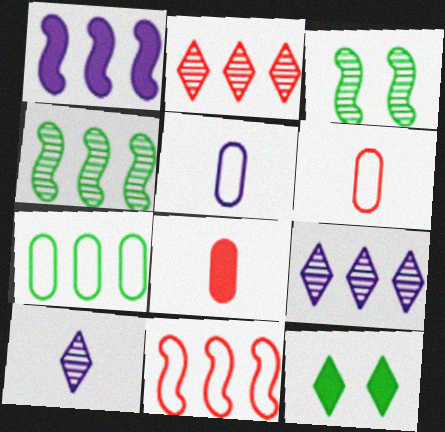[[1, 2, 7], 
[1, 4, 11], 
[1, 8, 12]]